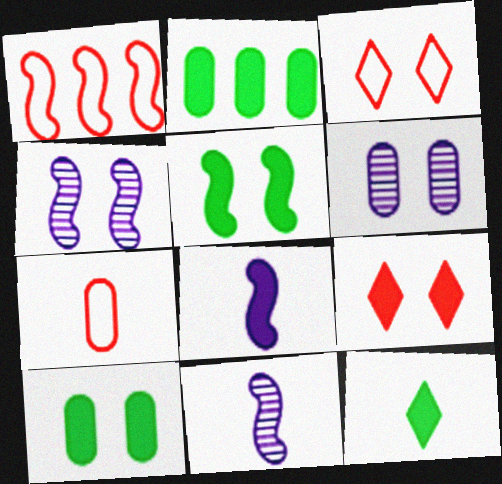[[1, 3, 7], 
[1, 5, 11], 
[1, 6, 12], 
[2, 3, 11], 
[2, 5, 12], 
[2, 6, 7], 
[2, 8, 9], 
[3, 4, 10], 
[3, 5, 6], 
[7, 11, 12]]